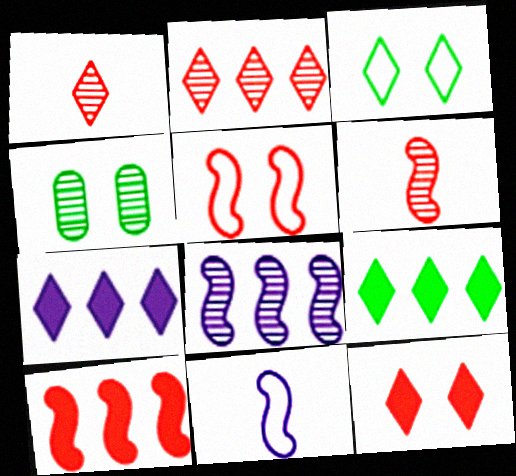[[1, 3, 7], 
[1, 4, 8], 
[5, 6, 10]]